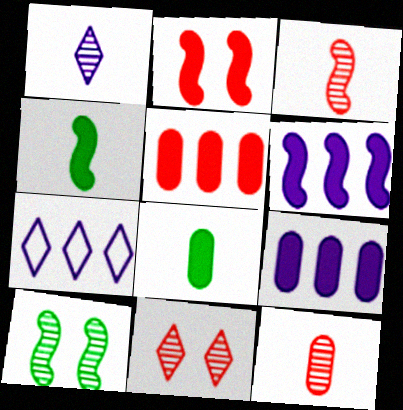[[2, 4, 6]]